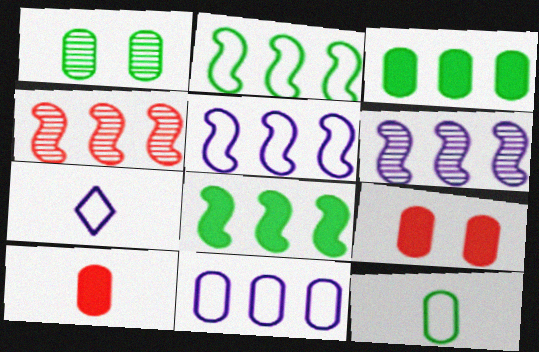[[1, 3, 12], 
[1, 10, 11], 
[4, 5, 8]]